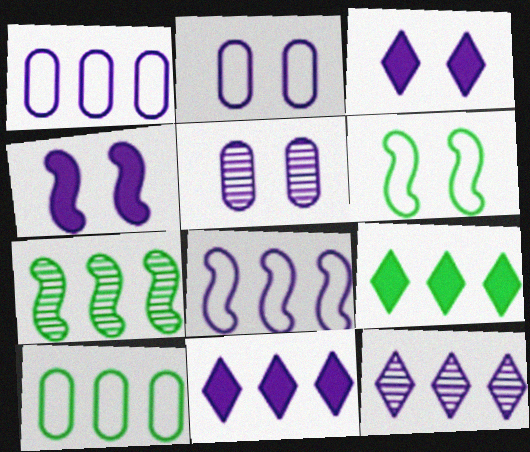[[7, 9, 10]]